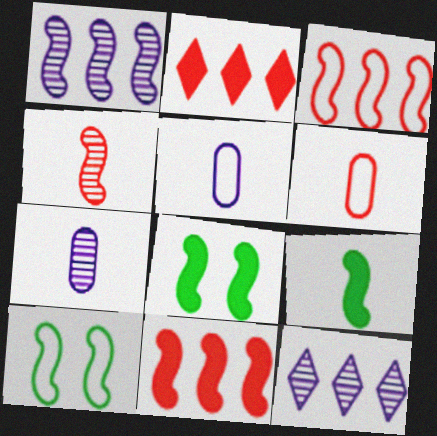[[2, 7, 10], 
[6, 8, 12]]